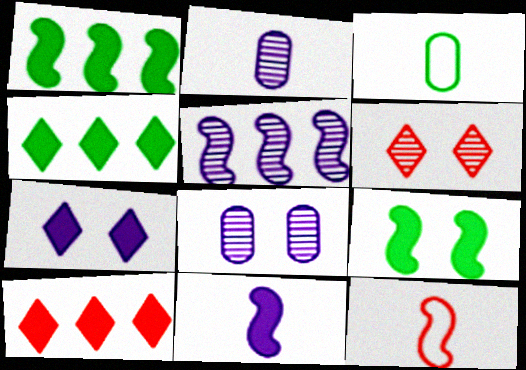[[4, 8, 12], 
[5, 9, 12]]